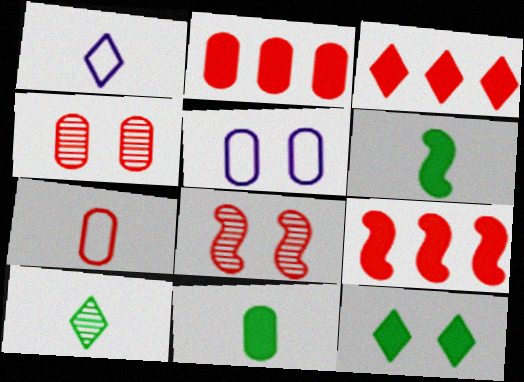[[2, 3, 9], 
[2, 4, 7], 
[3, 7, 8], 
[5, 8, 12], 
[5, 9, 10]]